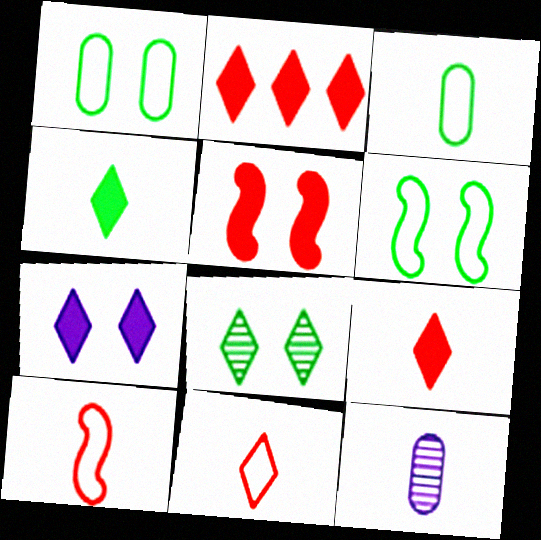[[2, 4, 7], 
[2, 6, 12], 
[4, 10, 12]]